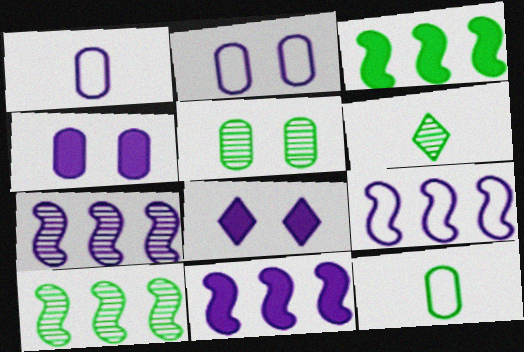[[1, 7, 8], 
[5, 6, 10], 
[7, 9, 11]]